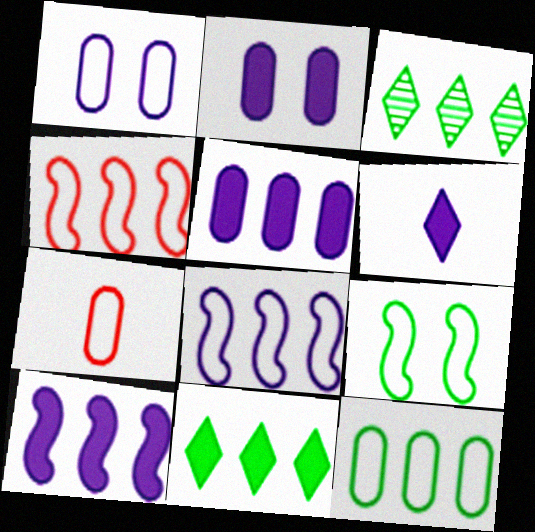[[1, 7, 12], 
[2, 6, 10], 
[3, 4, 5]]